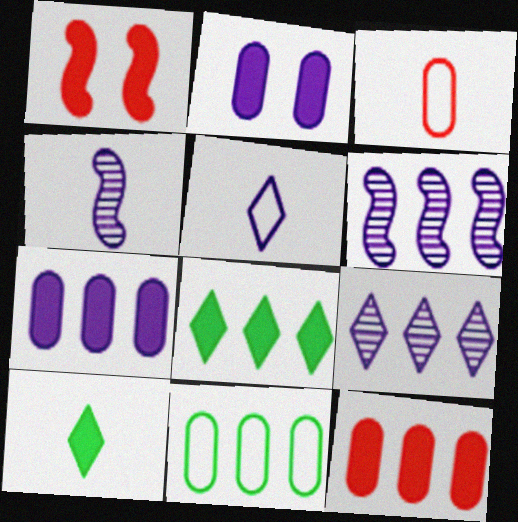[[1, 7, 10], 
[2, 5, 6], 
[3, 4, 10]]